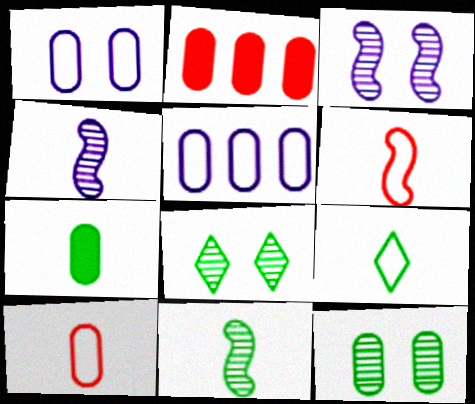[[2, 3, 9], 
[7, 9, 11]]